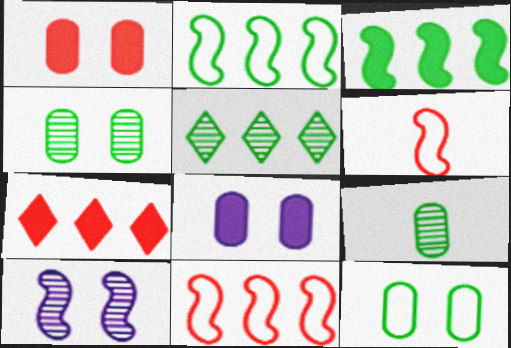[[3, 6, 10], 
[5, 6, 8]]